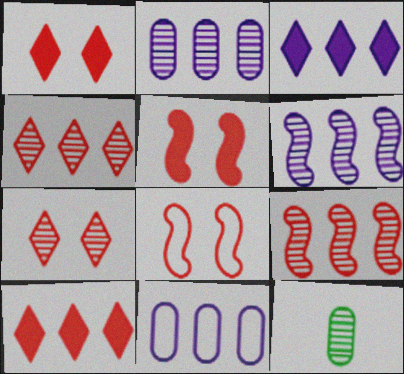[[3, 6, 11], 
[3, 8, 12], 
[6, 7, 12]]